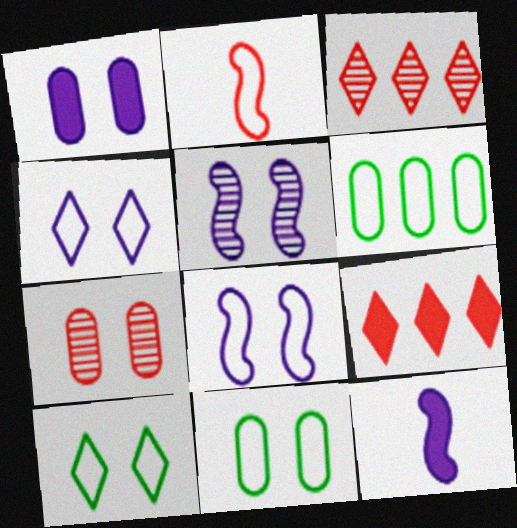[[1, 4, 5], 
[1, 7, 11], 
[2, 4, 6], 
[2, 7, 9], 
[3, 11, 12]]